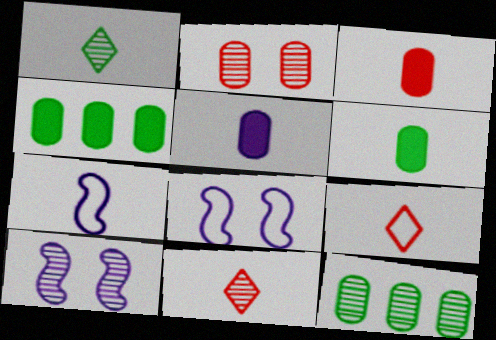[[1, 3, 7], 
[3, 5, 6], 
[4, 8, 11], 
[4, 9, 10], 
[6, 7, 11], 
[10, 11, 12]]